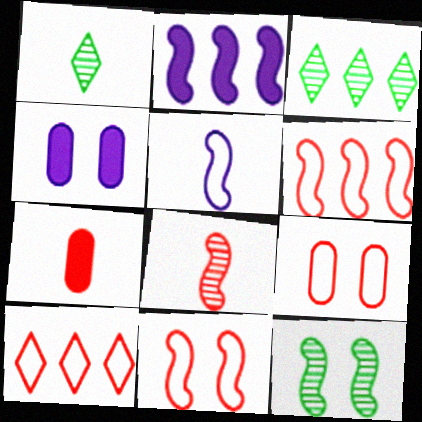[[1, 2, 9], 
[1, 4, 6], 
[1, 5, 7]]